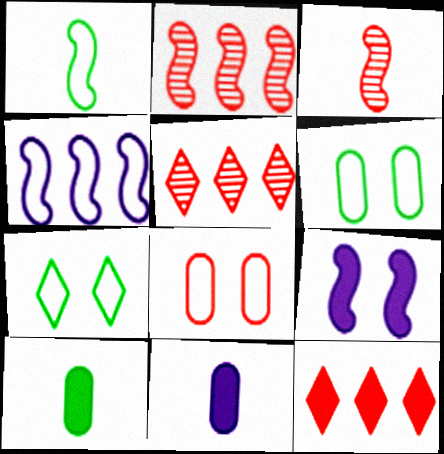[[1, 2, 9], 
[2, 7, 11], 
[3, 8, 12], 
[9, 10, 12]]